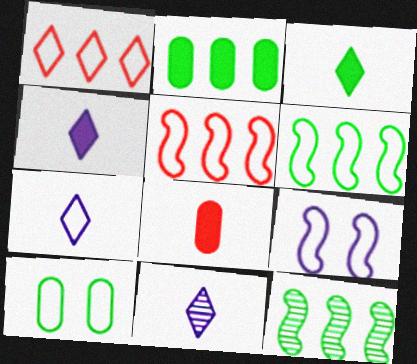[[3, 10, 12], 
[4, 7, 11], 
[5, 7, 10]]